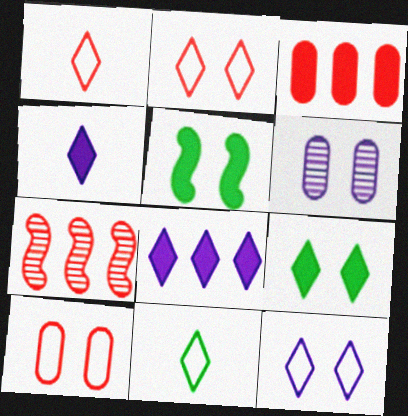[[2, 5, 6], 
[3, 4, 5]]